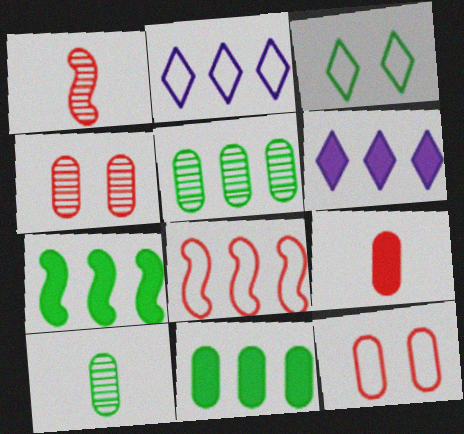[[3, 7, 10], 
[5, 6, 8]]